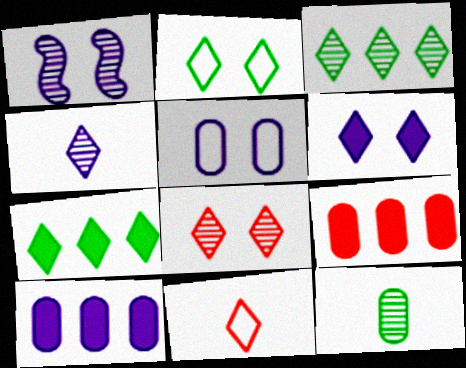[[1, 5, 6], 
[2, 6, 8], 
[3, 4, 8], 
[3, 6, 11], 
[5, 9, 12]]